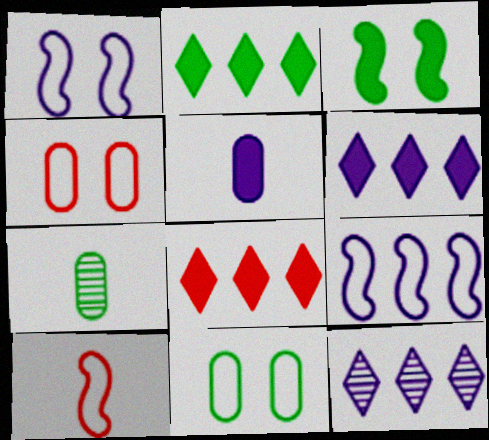[[1, 5, 12], 
[1, 7, 8], 
[2, 6, 8], 
[3, 5, 8]]